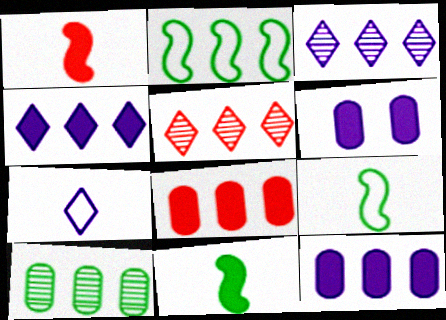[[2, 3, 8], 
[2, 5, 12], 
[5, 6, 9]]